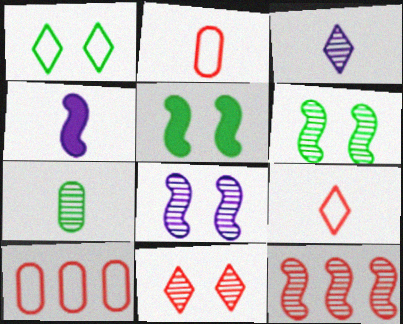[[3, 5, 10], 
[4, 7, 9]]